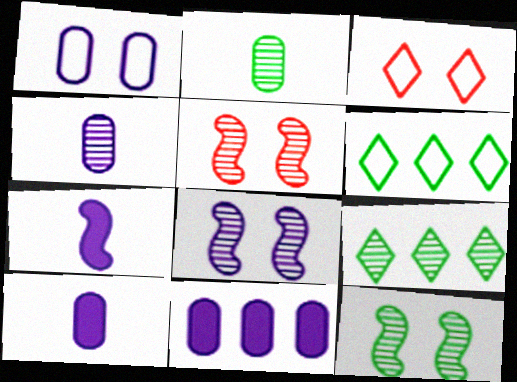[[1, 4, 11], 
[2, 9, 12], 
[4, 5, 9], 
[5, 6, 10], 
[5, 8, 12]]